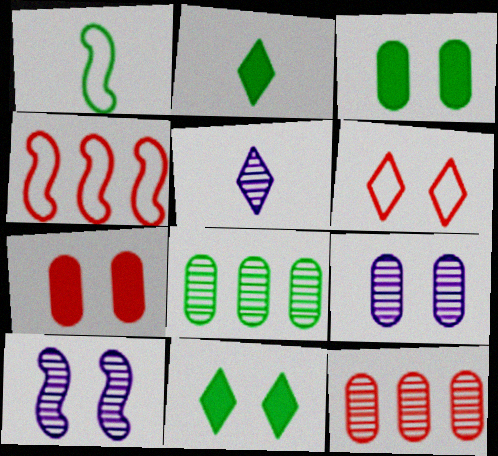[[1, 8, 11], 
[2, 4, 9], 
[3, 4, 5], 
[3, 6, 10]]